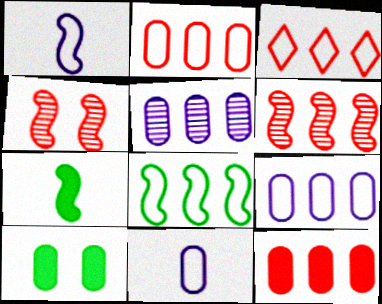[[3, 6, 12], 
[3, 8, 9]]